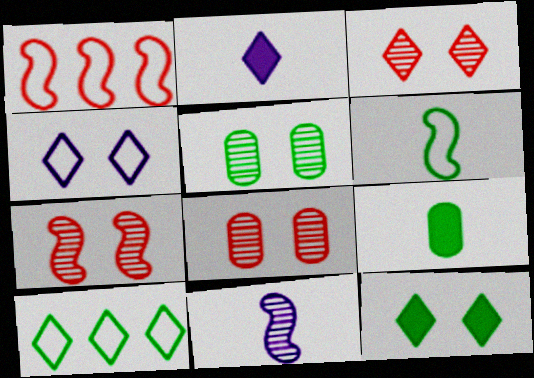[[1, 2, 5], 
[2, 3, 10], 
[3, 4, 12], 
[3, 7, 8]]